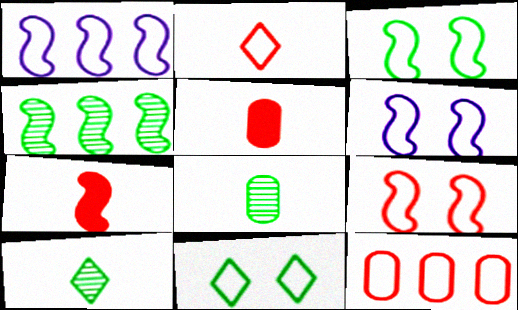[[2, 9, 12], 
[3, 6, 9], 
[4, 6, 7]]